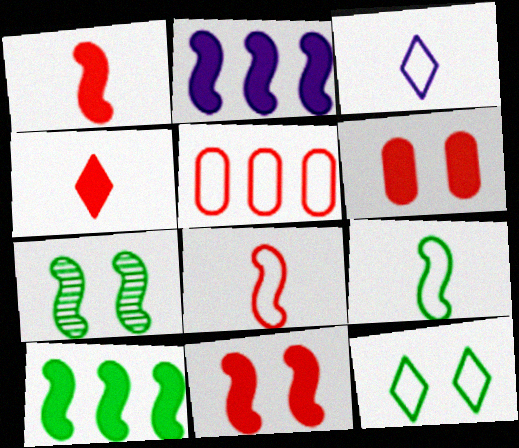[[2, 7, 8], 
[7, 9, 10]]